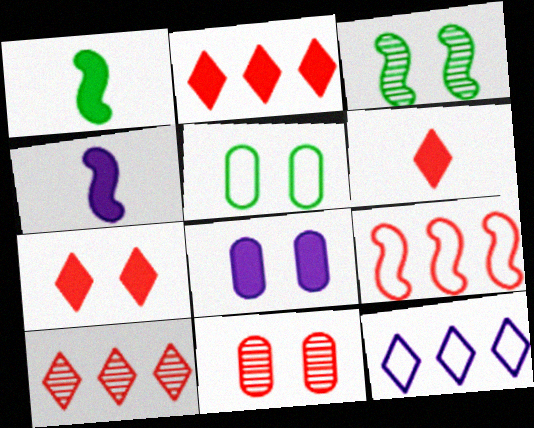[[1, 2, 8], 
[1, 11, 12], 
[2, 6, 7], 
[3, 4, 9], 
[4, 5, 10], 
[5, 8, 11], 
[6, 9, 11]]